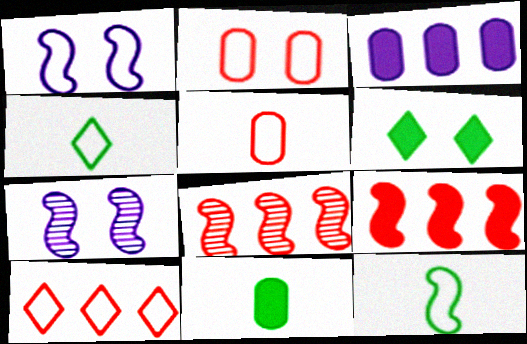[[2, 6, 7], 
[7, 9, 12], 
[7, 10, 11]]